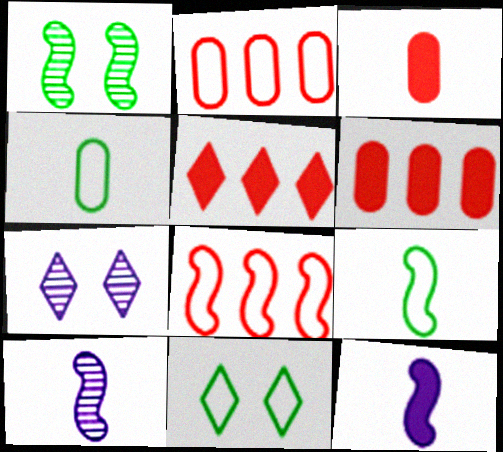[[1, 8, 12], 
[6, 7, 9], 
[6, 10, 11]]